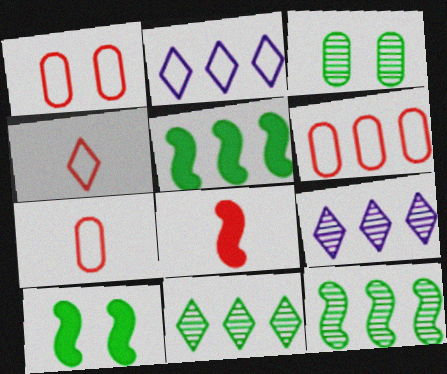[[1, 6, 7], 
[2, 3, 8], 
[5, 6, 9], 
[7, 9, 10]]